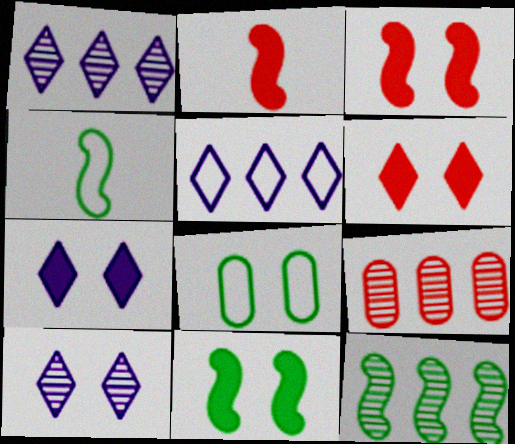[[1, 2, 8], 
[1, 9, 12], 
[3, 8, 10], 
[4, 7, 9], 
[4, 11, 12]]